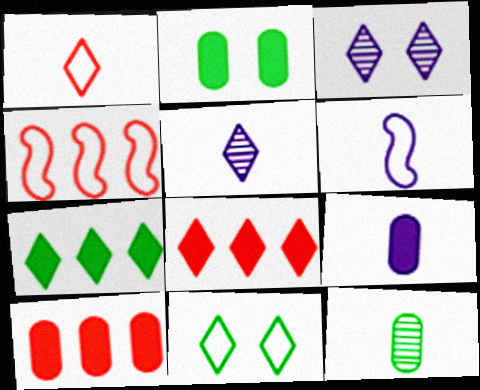[[1, 3, 7], 
[2, 4, 5], 
[2, 9, 10], 
[5, 6, 9], 
[5, 8, 11]]